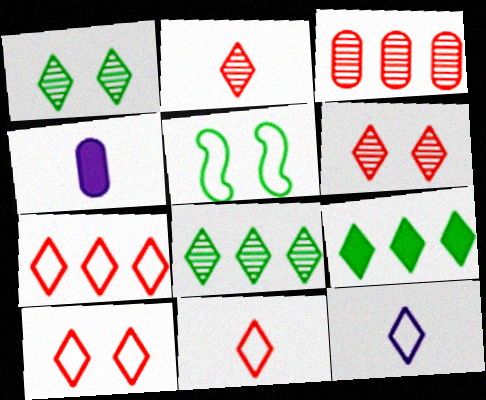[[6, 9, 12], 
[7, 10, 11]]